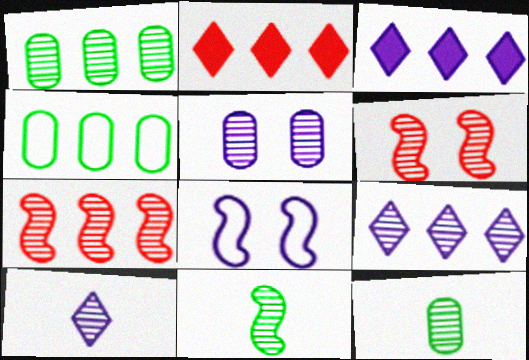[[1, 6, 10], 
[1, 7, 9], 
[2, 8, 12], 
[3, 4, 7], 
[6, 9, 12]]